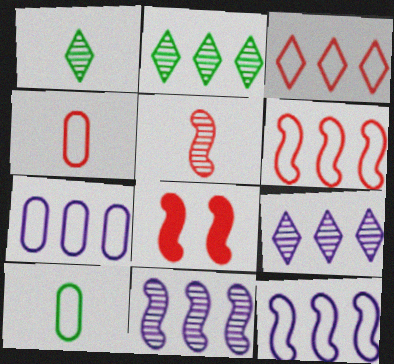[[1, 7, 8], 
[5, 6, 8], 
[8, 9, 10]]